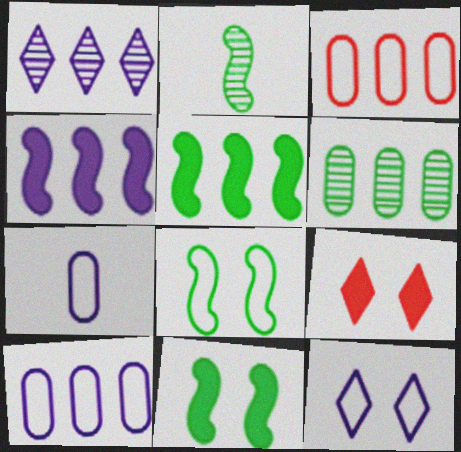[[1, 3, 5], 
[1, 4, 10], 
[2, 5, 8], 
[2, 9, 10]]